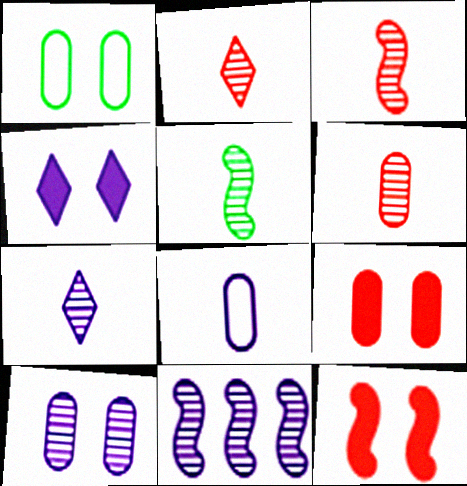[[1, 9, 10], 
[2, 3, 6], 
[4, 8, 11], 
[5, 6, 7], 
[7, 10, 11]]